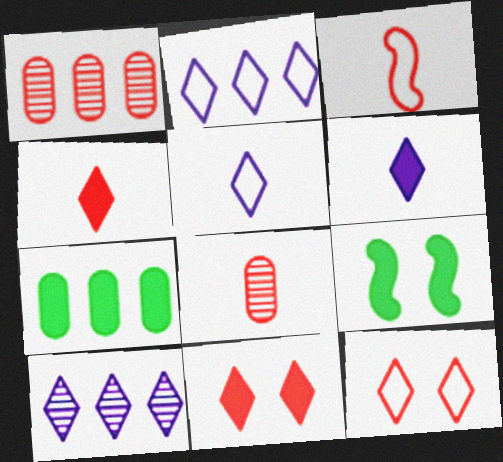[[1, 3, 11], 
[1, 5, 9], 
[2, 8, 9], 
[3, 4, 8]]